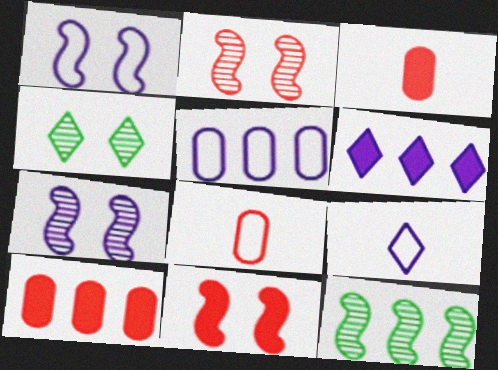[[1, 5, 9]]